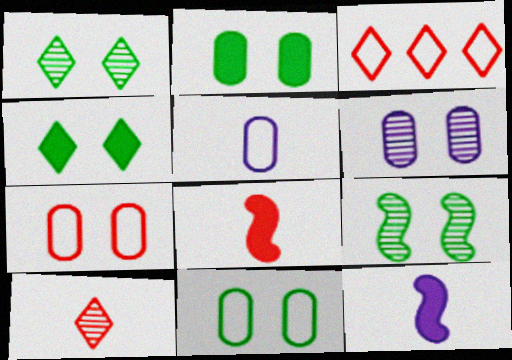[[2, 6, 7], 
[4, 9, 11]]